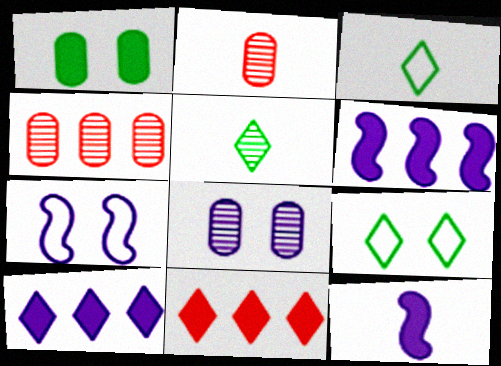[[1, 11, 12], 
[2, 3, 12], 
[2, 6, 9], 
[4, 9, 12]]